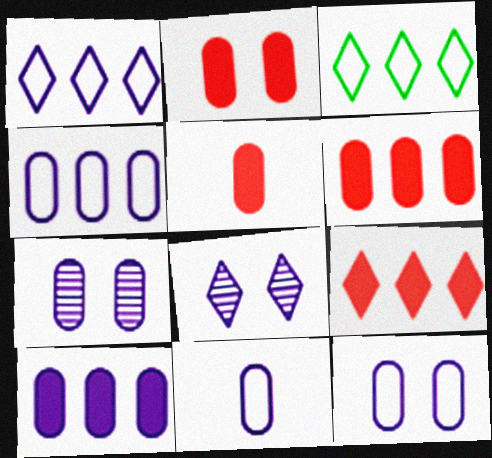[[2, 5, 6], 
[4, 11, 12], 
[7, 10, 11]]